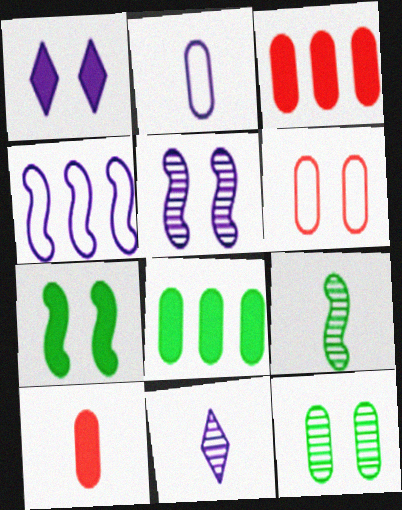[[2, 3, 12]]